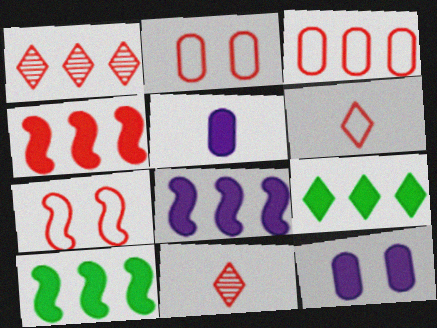[[1, 3, 4], 
[2, 4, 11], 
[3, 6, 7], 
[4, 8, 10]]